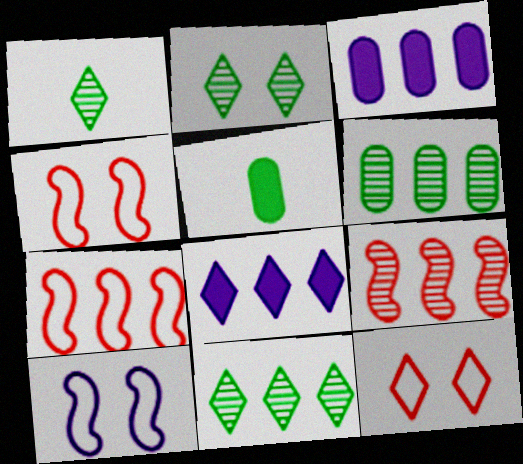[[1, 2, 11], 
[1, 3, 4], 
[1, 8, 12], 
[3, 7, 11], 
[6, 7, 8]]